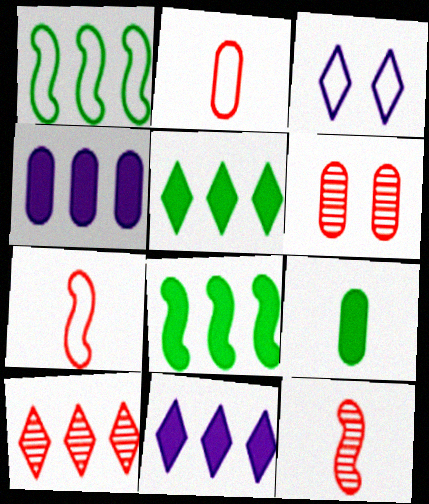[[1, 2, 3], 
[1, 4, 10], 
[6, 10, 12]]